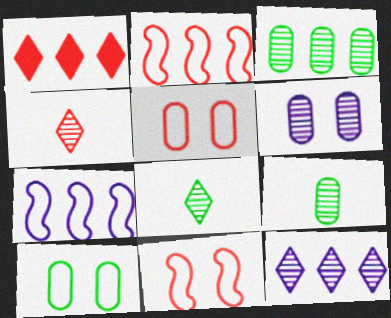[[1, 3, 7]]